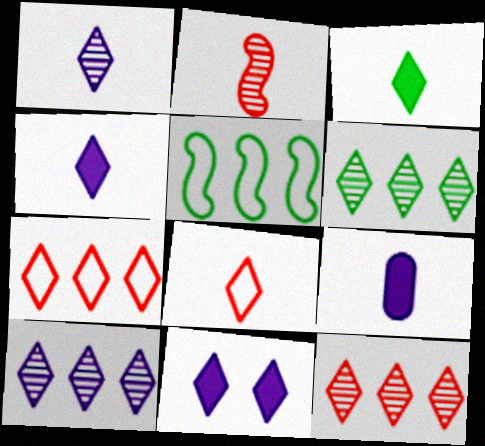[[1, 3, 8], 
[6, 8, 11], 
[6, 10, 12]]